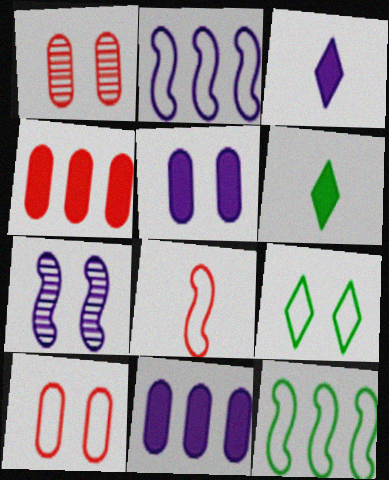[[1, 2, 6], 
[1, 3, 12]]